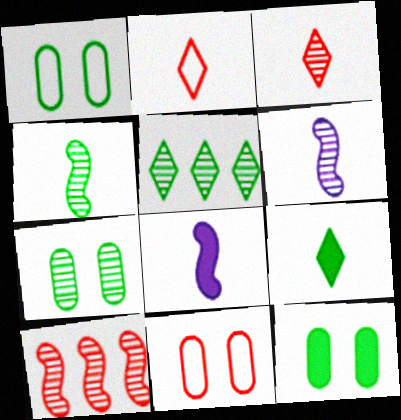[[1, 7, 12], 
[4, 5, 7], 
[5, 8, 11]]